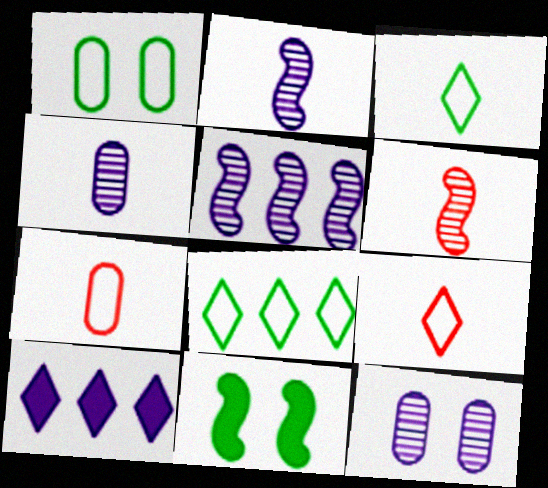[[1, 6, 10]]